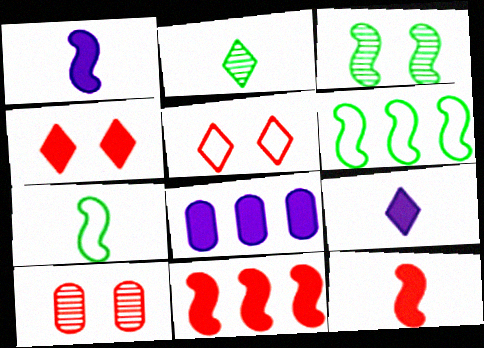[[6, 9, 10]]